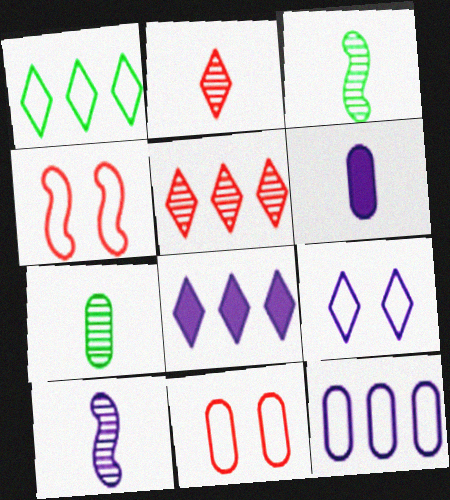[[1, 5, 8], 
[2, 7, 10], 
[3, 8, 11], 
[4, 7, 8]]